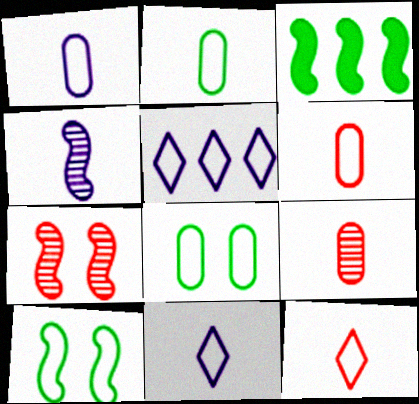[[1, 2, 6], 
[5, 6, 10]]